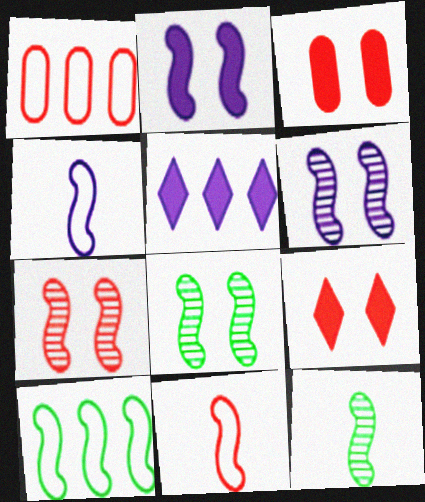[[6, 7, 8]]